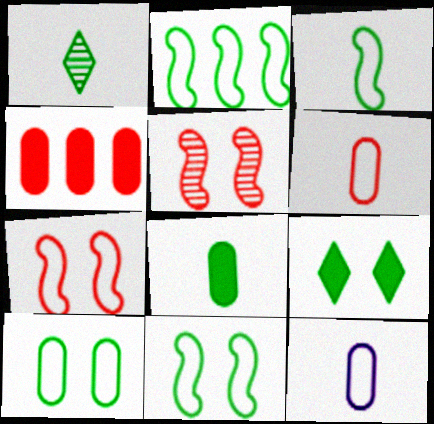[[1, 3, 8], 
[2, 3, 11]]